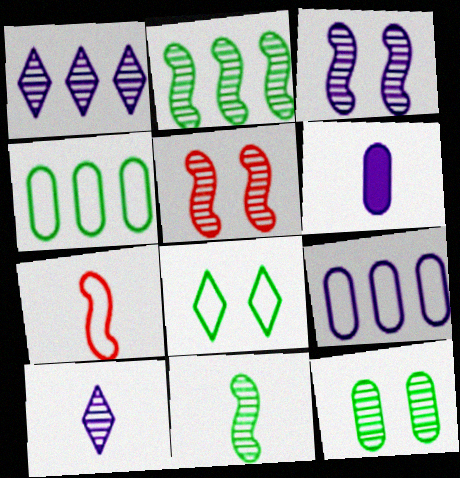[[7, 8, 9]]